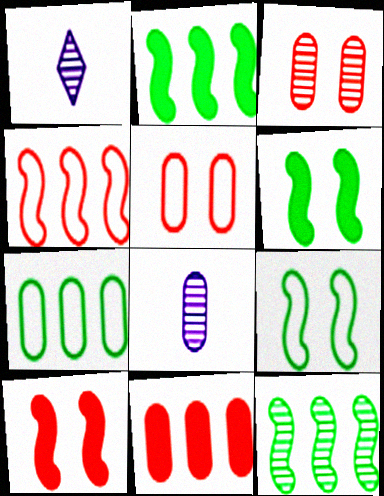[[1, 2, 5], 
[1, 3, 12], 
[1, 7, 10], 
[1, 9, 11]]